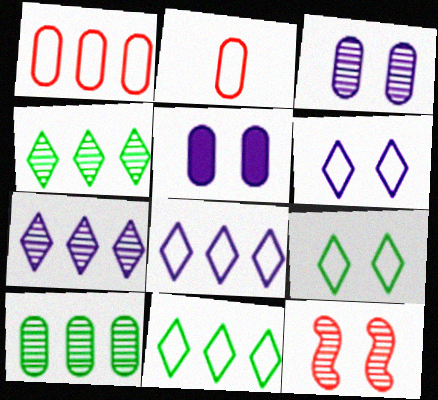[[2, 5, 10], 
[5, 9, 12]]